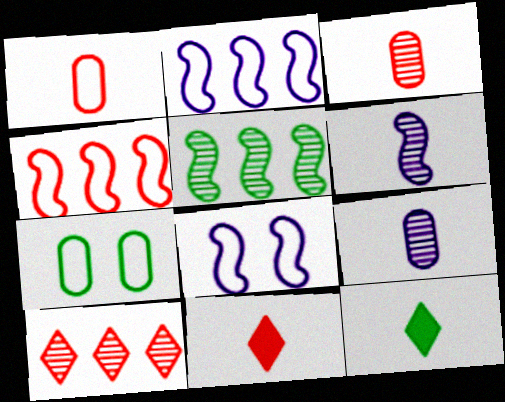[[1, 6, 12], 
[5, 7, 12]]